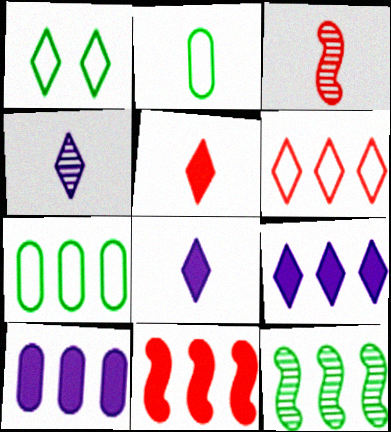[[1, 3, 10], 
[2, 3, 8], 
[6, 10, 12]]